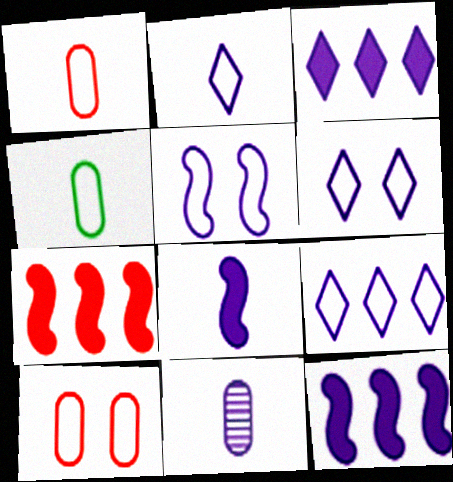[[2, 6, 9], 
[2, 8, 11], 
[3, 5, 11], 
[6, 11, 12]]